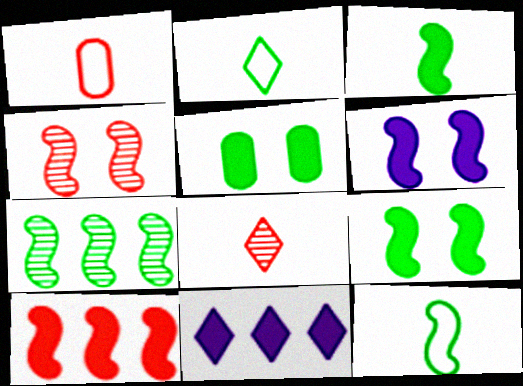[[2, 5, 7], 
[3, 6, 10], 
[7, 9, 12]]